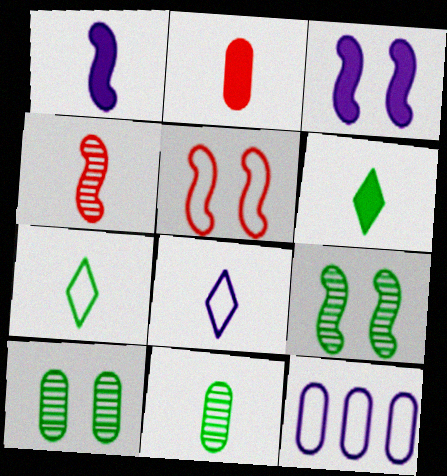[[1, 2, 6], 
[2, 10, 12], 
[3, 5, 9], 
[5, 7, 12]]